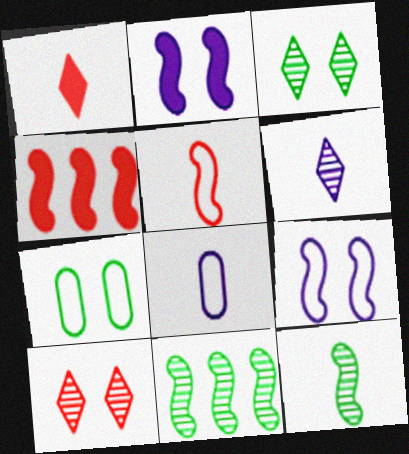[[1, 8, 12], 
[2, 5, 11], 
[2, 7, 10], 
[3, 4, 8], 
[4, 6, 7], 
[4, 9, 12]]